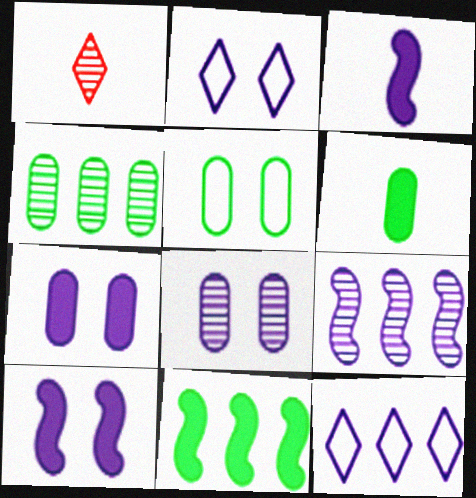[[2, 8, 10], 
[3, 8, 12], 
[4, 5, 6]]